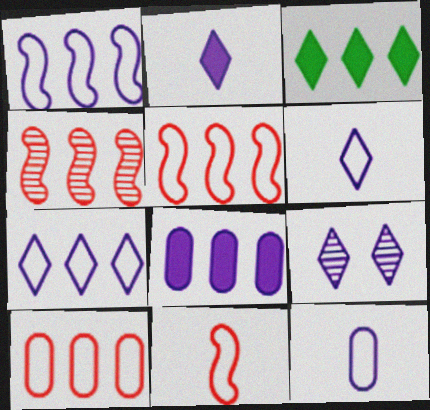[[2, 7, 9]]